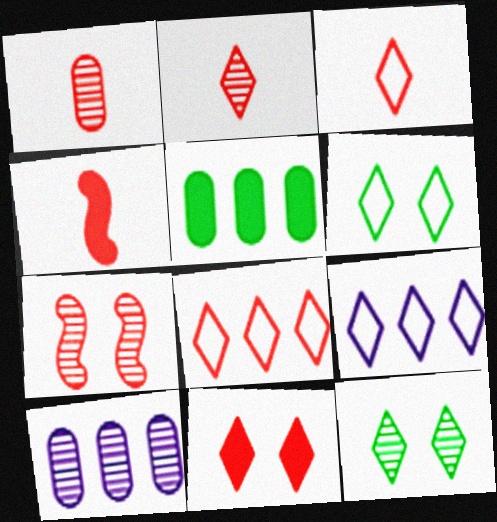[[1, 3, 4], 
[2, 8, 11], 
[3, 6, 9], 
[4, 6, 10]]